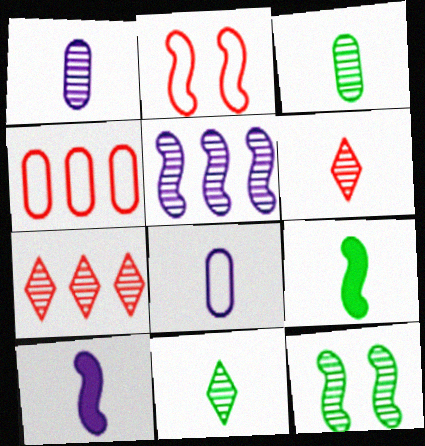[[1, 7, 12], 
[2, 5, 9], 
[6, 8, 9]]